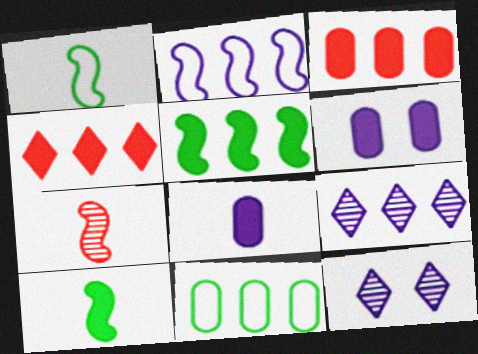[[1, 3, 12], 
[2, 8, 12], 
[4, 6, 10]]